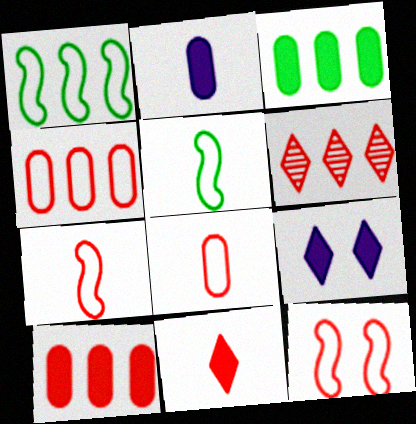[]